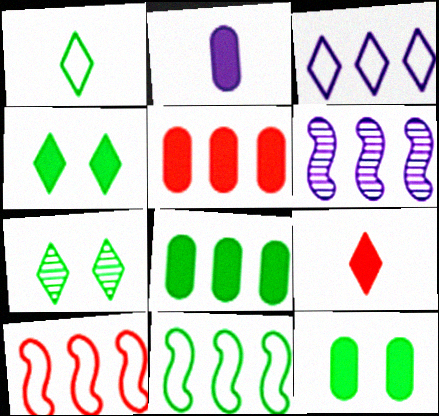[[2, 5, 12], 
[2, 7, 10], 
[3, 7, 9]]